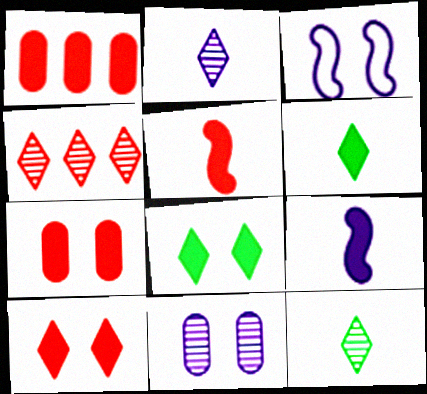[[1, 3, 12], 
[1, 5, 10], 
[1, 8, 9]]